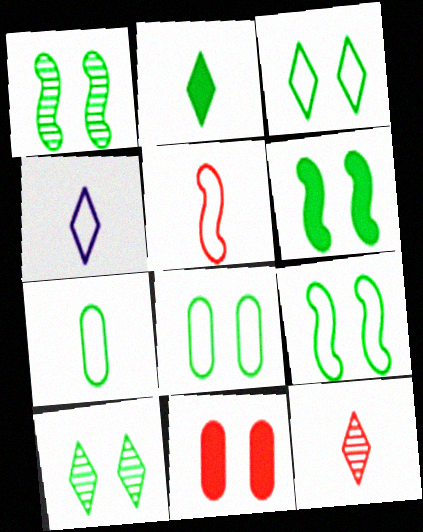[[1, 6, 9], 
[2, 4, 12], 
[3, 8, 9], 
[4, 5, 7], 
[6, 8, 10]]